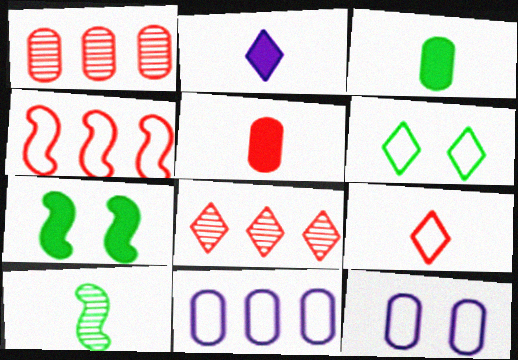[[1, 3, 12], 
[2, 6, 8]]